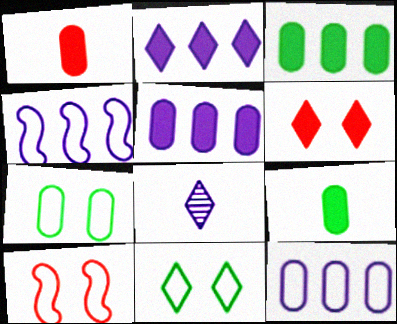[[3, 8, 10]]